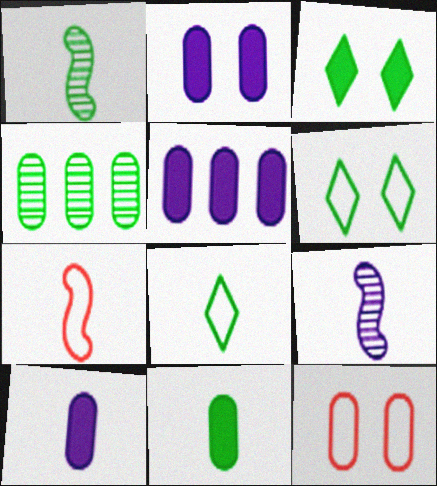[[1, 8, 11], 
[2, 5, 10], 
[4, 10, 12]]